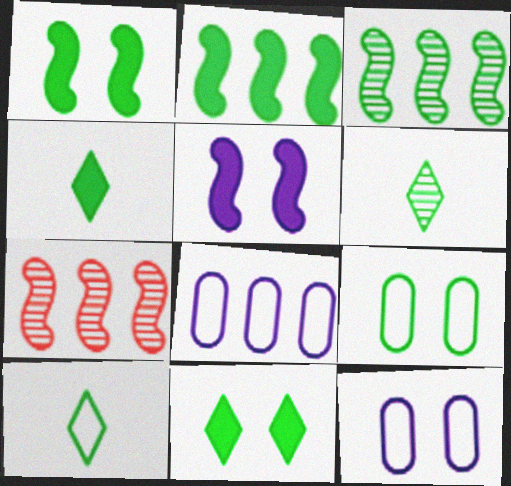[[2, 6, 9], 
[3, 4, 9], 
[4, 6, 10], 
[4, 7, 12]]